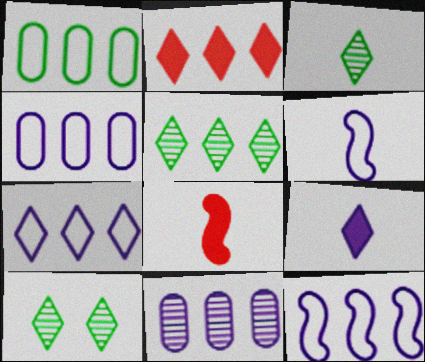[[2, 5, 7], 
[3, 5, 10], 
[4, 7, 12], 
[4, 8, 10]]